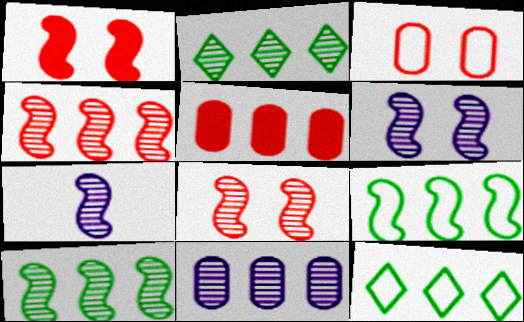[[1, 7, 9], 
[2, 4, 11], 
[7, 8, 10]]